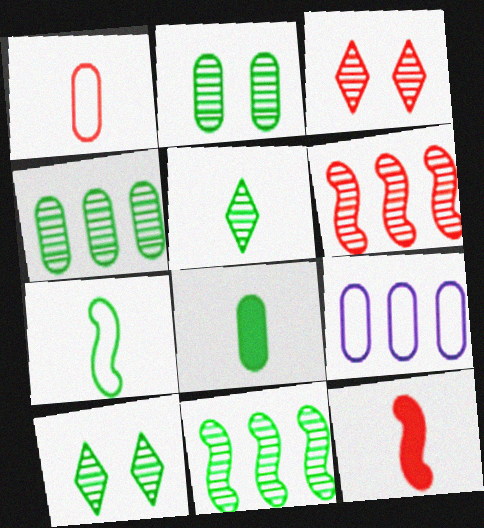[[2, 5, 11], 
[5, 7, 8], 
[9, 10, 12]]